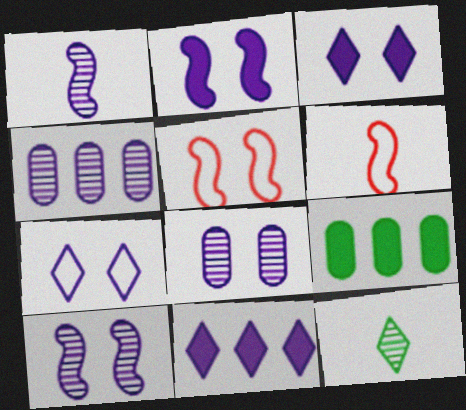[[2, 7, 8]]